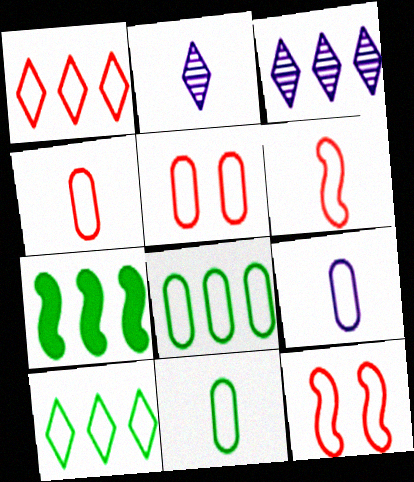[[1, 4, 12], 
[1, 5, 6], 
[2, 5, 7], 
[4, 9, 11], 
[5, 8, 9], 
[9, 10, 12]]